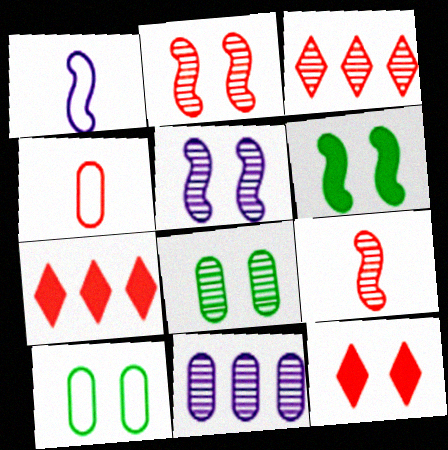[[1, 7, 8], 
[2, 4, 7], 
[5, 10, 12]]